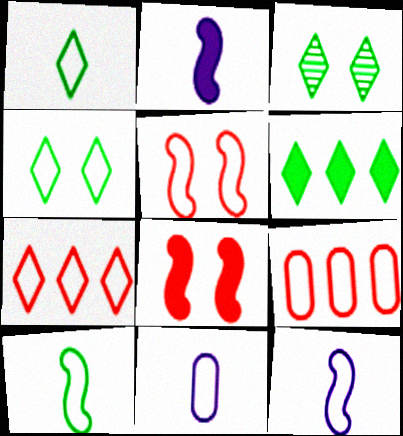[[1, 3, 6], 
[2, 3, 9], 
[4, 9, 12]]